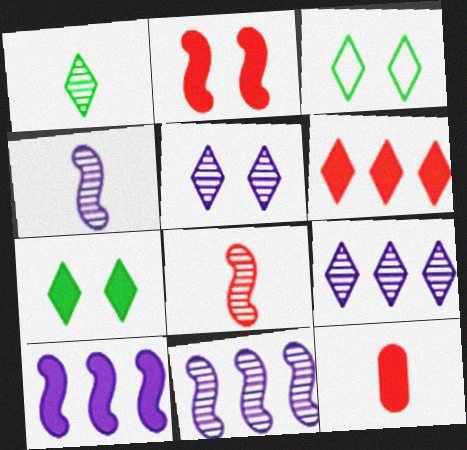[[2, 6, 12], 
[3, 11, 12], 
[7, 10, 12]]